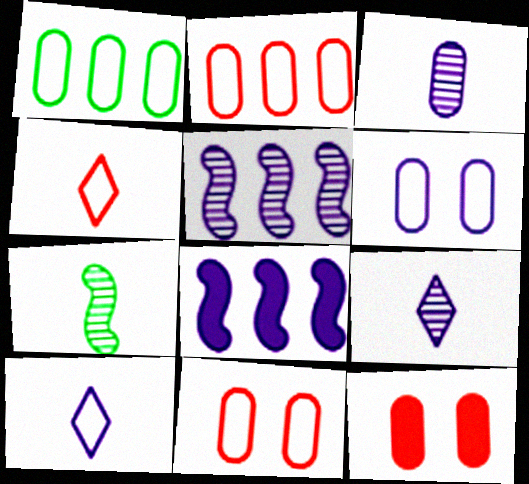[[1, 3, 12], 
[6, 8, 9]]